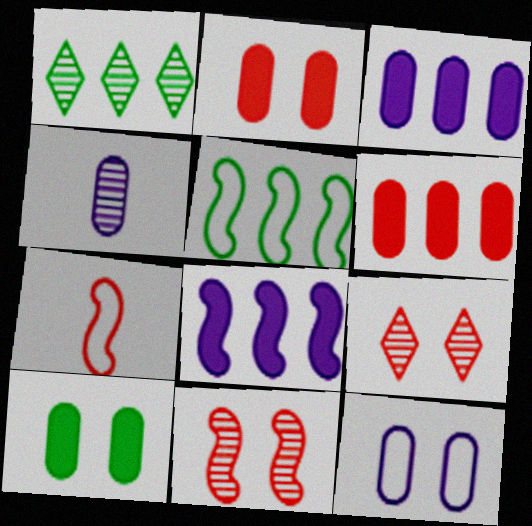[[1, 4, 11], 
[3, 4, 12], 
[6, 7, 9]]